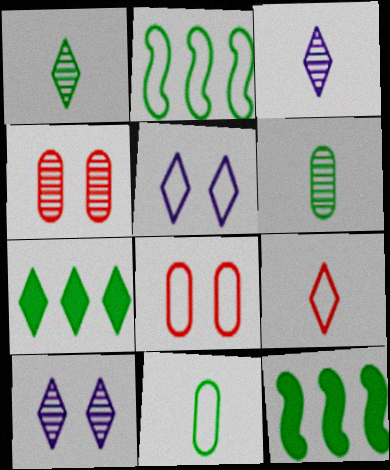[[3, 8, 12], 
[7, 9, 10]]